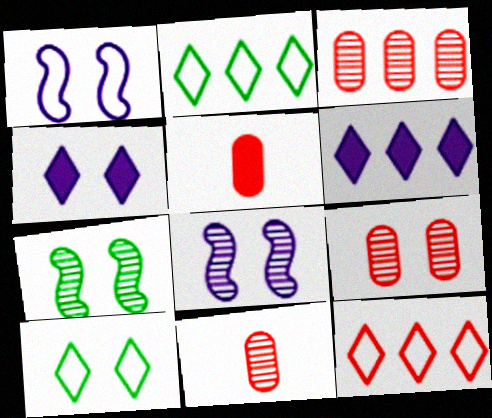[[2, 5, 8], 
[3, 9, 11]]